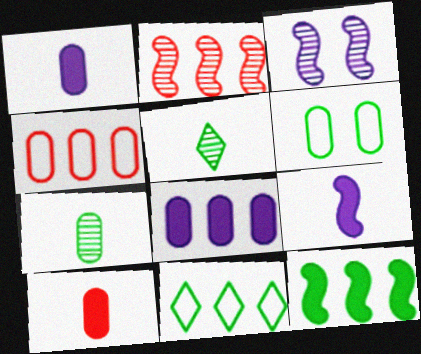[[2, 8, 11], 
[3, 10, 11], 
[5, 6, 12]]